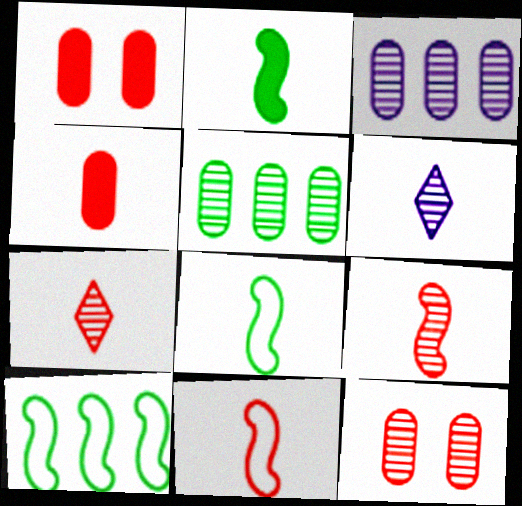[[1, 6, 10], 
[4, 6, 8], 
[4, 7, 11]]